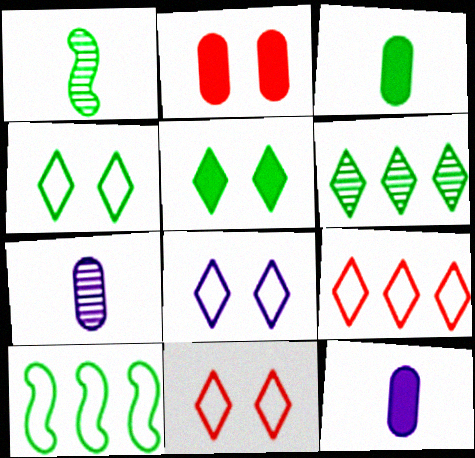[[4, 8, 11]]